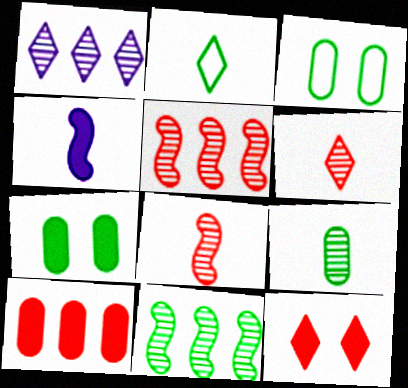[[1, 2, 12], 
[2, 7, 11]]